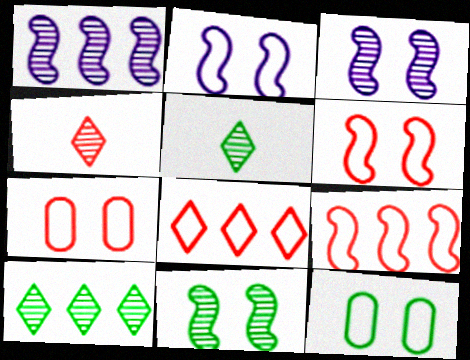[]